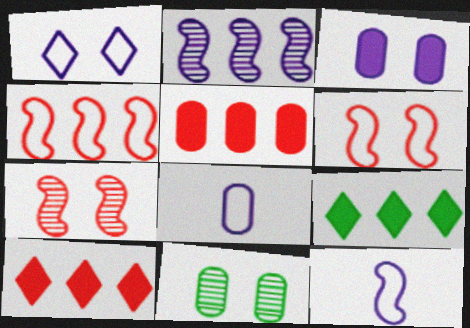[[5, 8, 11], 
[7, 8, 9], 
[10, 11, 12]]